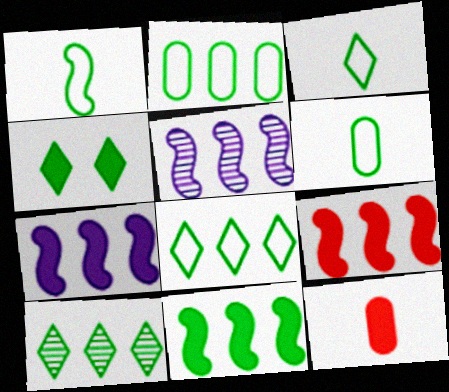[[1, 3, 6], 
[2, 10, 11], 
[3, 4, 10], 
[4, 7, 12], 
[7, 9, 11]]